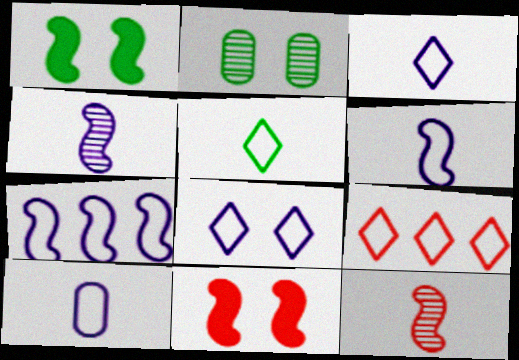[[1, 7, 12], 
[2, 8, 11], 
[3, 6, 10], 
[5, 8, 9], 
[7, 8, 10]]